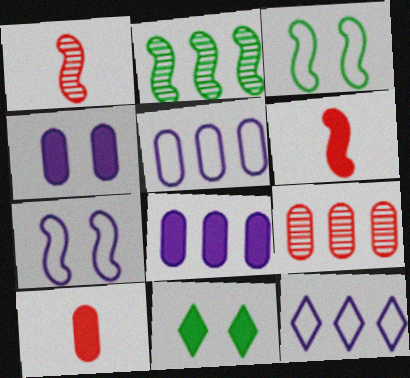[[1, 5, 11], 
[2, 6, 7], 
[6, 8, 11]]